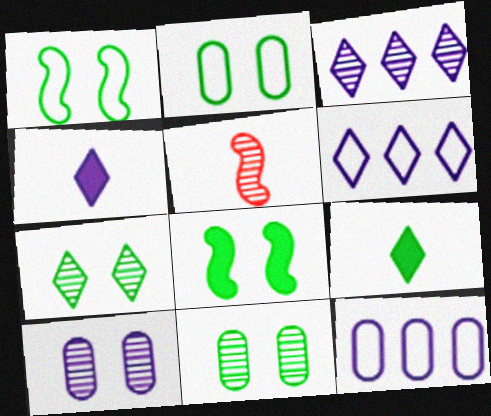[[2, 7, 8], 
[3, 5, 11]]